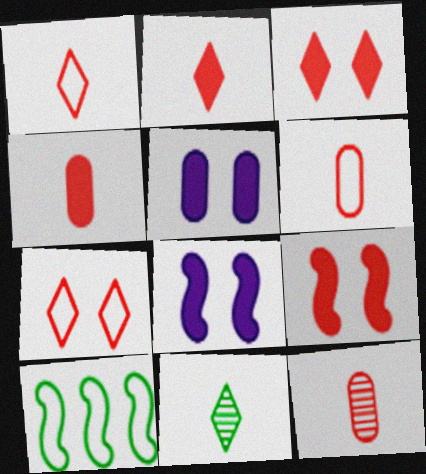[[4, 6, 12]]